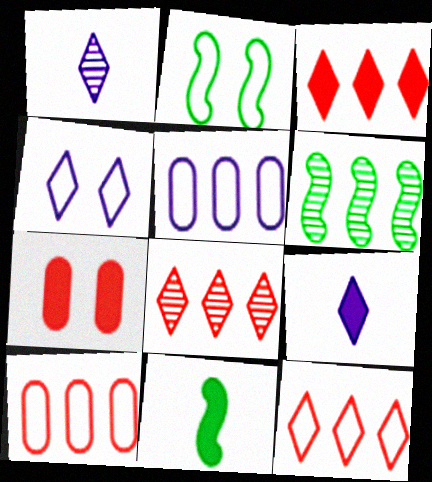[[2, 6, 11], 
[3, 5, 6], 
[3, 8, 12]]